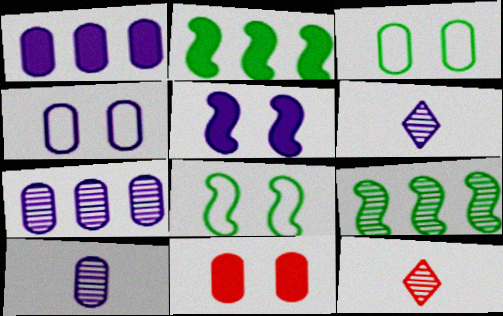[[1, 4, 10], 
[1, 8, 12], 
[2, 4, 12]]